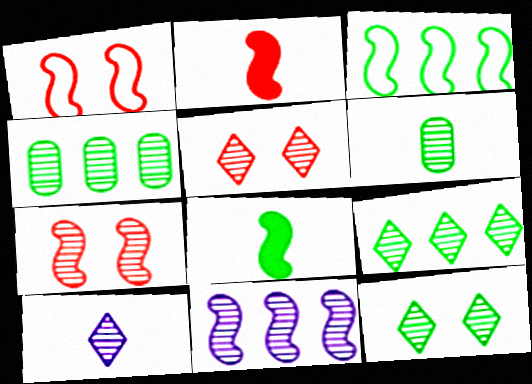[[1, 8, 11], 
[4, 7, 10], 
[5, 6, 11], 
[5, 9, 10]]